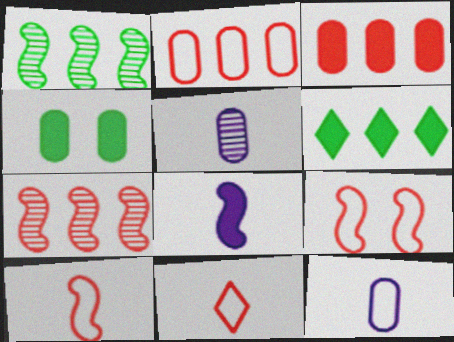[[1, 8, 9], 
[2, 4, 5], 
[2, 9, 11], 
[5, 6, 9]]